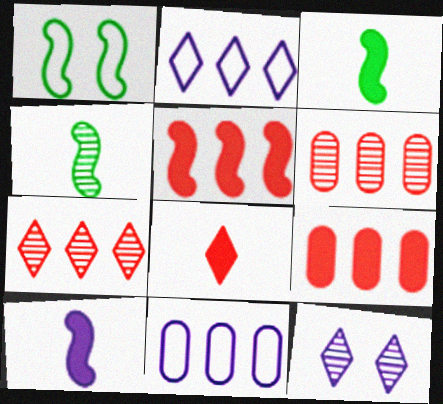[[4, 6, 12], 
[10, 11, 12]]